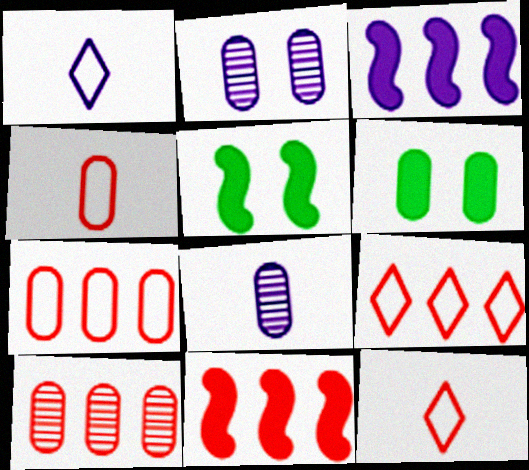[[1, 2, 3], 
[1, 5, 10], 
[5, 8, 9], 
[6, 7, 8], 
[9, 10, 11]]